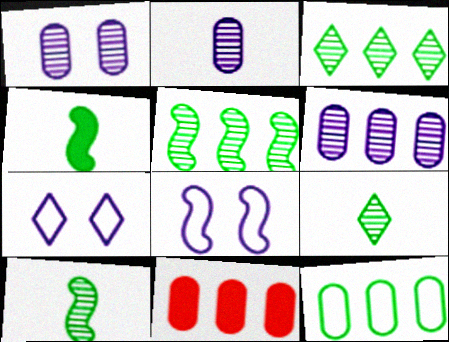[[1, 2, 6], 
[6, 11, 12], 
[7, 10, 11], 
[8, 9, 11]]